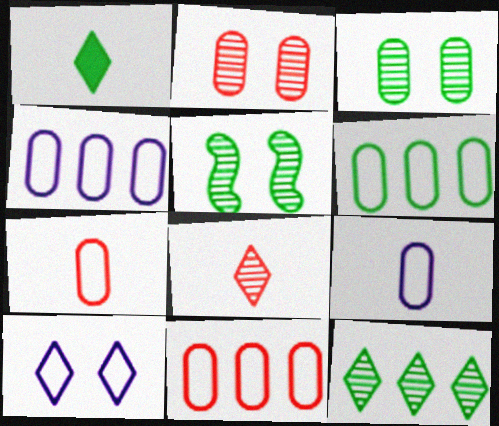[[1, 5, 6], 
[4, 6, 11]]